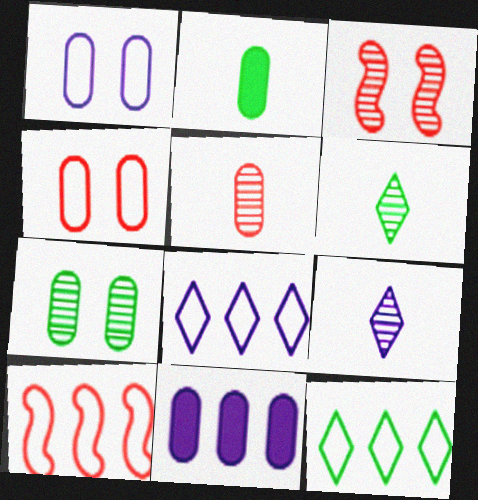[[2, 3, 8]]